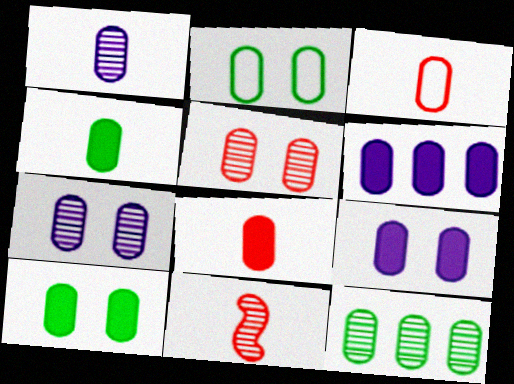[[1, 3, 4], 
[1, 5, 12], 
[2, 4, 12], 
[2, 5, 9], 
[3, 9, 12], 
[6, 8, 10]]